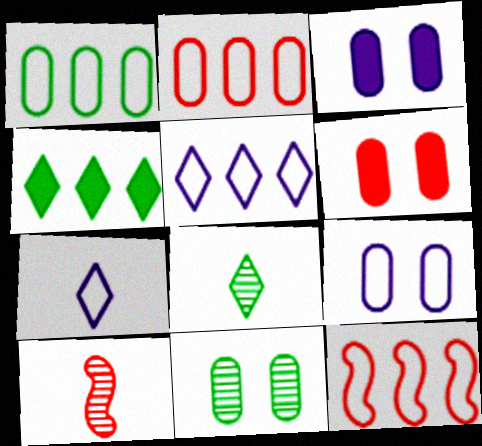[[1, 5, 12], 
[3, 8, 12], 
[4, 9, 10], 
[6, 9, 11]]